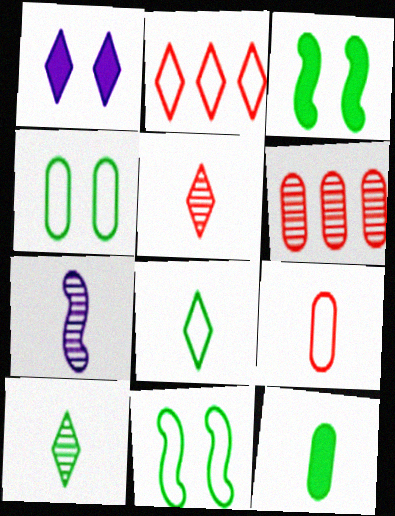[[1, 2, 10]]